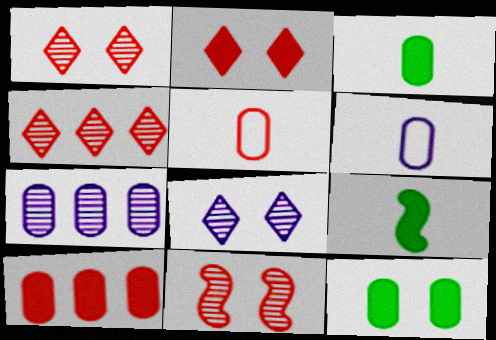[[5, 7, 12]]